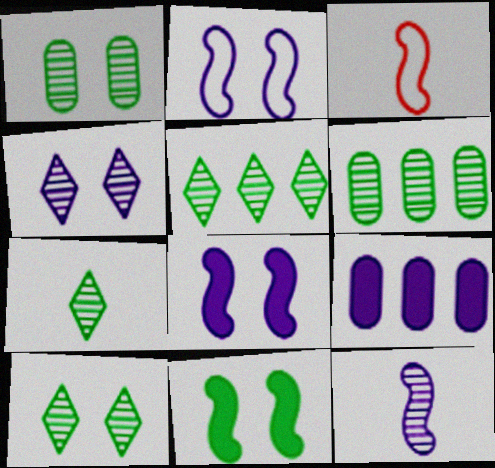[[3, 9, 10], 
[5, 7, 10]]